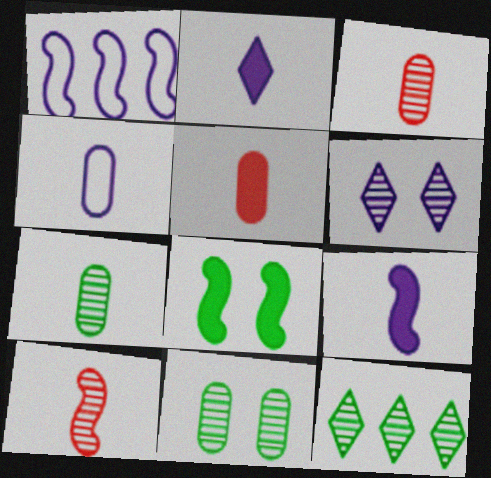[[1, 8, 10], 
[4, 5, 7]]